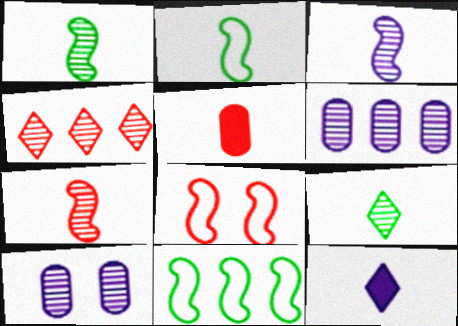[[1, 3, 7], 
[1, 4, 10], 
[4, 5, 8]]